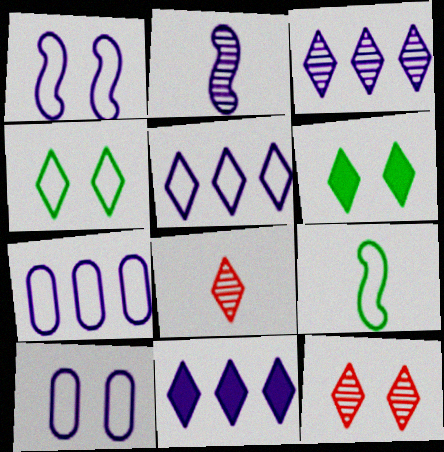[[2, 10, 11], 
[3, 5, 11], 
[4, 8, 11], 
[5, 6, 8]]